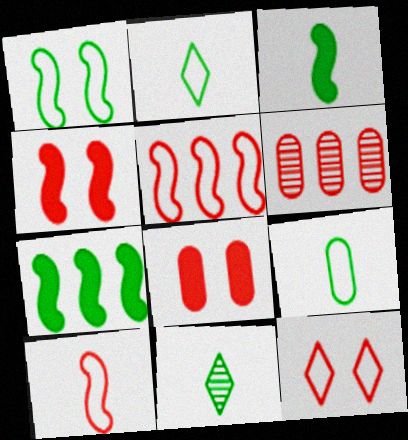[[3, 9, 11]]